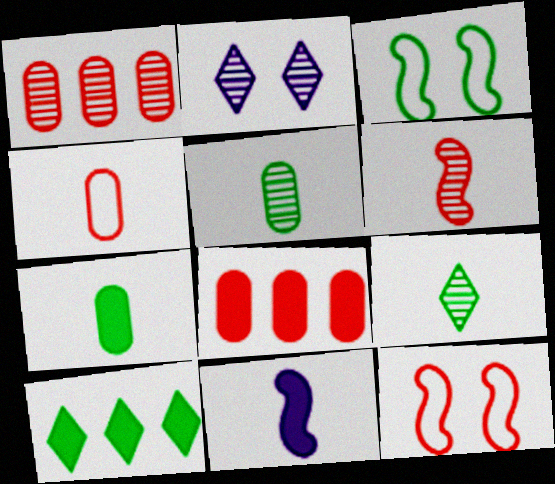[[3, 5, 10], 
[4, 9, 11]]